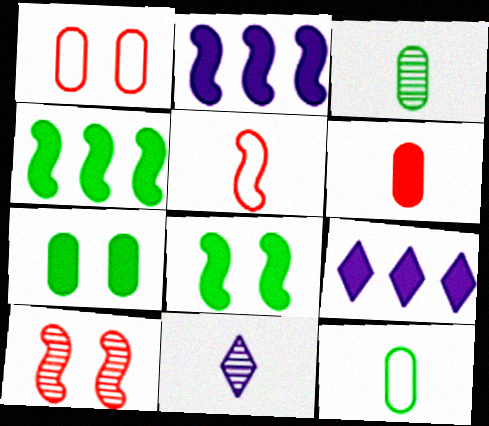[[1, 4, 11], 
[6, 8, 9], 
[9, 10, 12]]